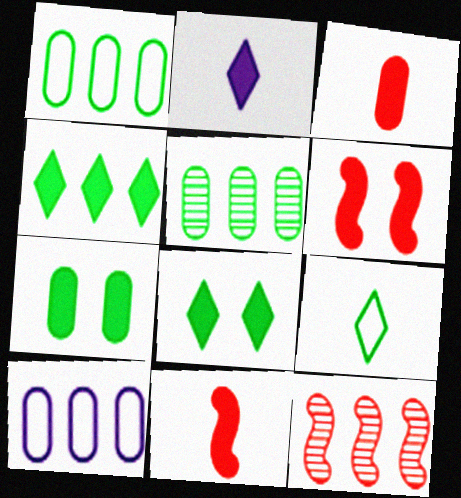[[4, 10, 12]]